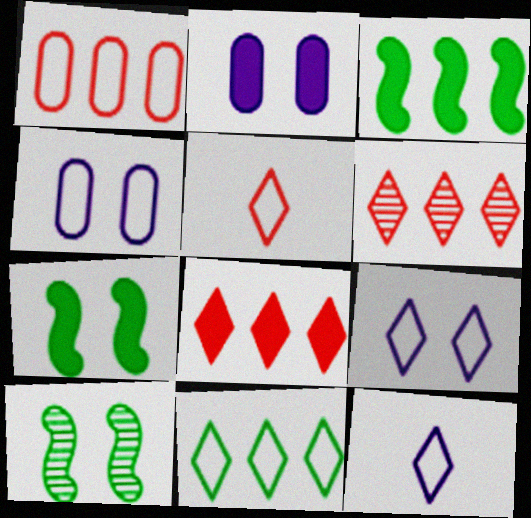[[5, 9, 11]]